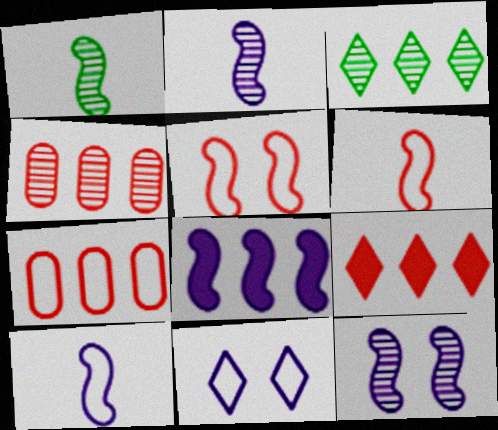[[1, 5, 8], 
[3, 7, 8], 
[8, 10, 12]]